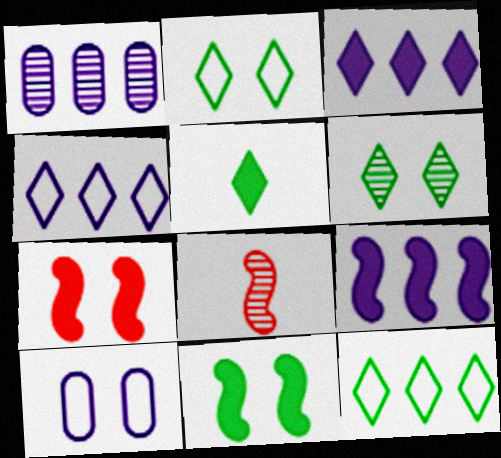[[1, 4, 9], 
[1, 6, 8], 
[5, 6, 12], 
[6, 7, 10]]